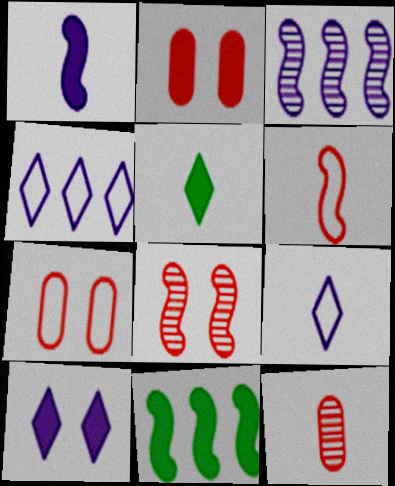[[3, 5, 7]]